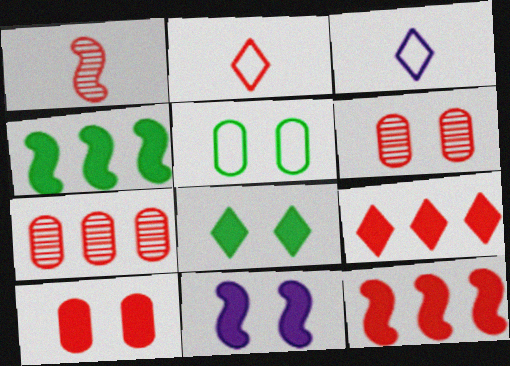[[2, 6, 12], 
[3, 4, 6], 
[8, 10, 11]]